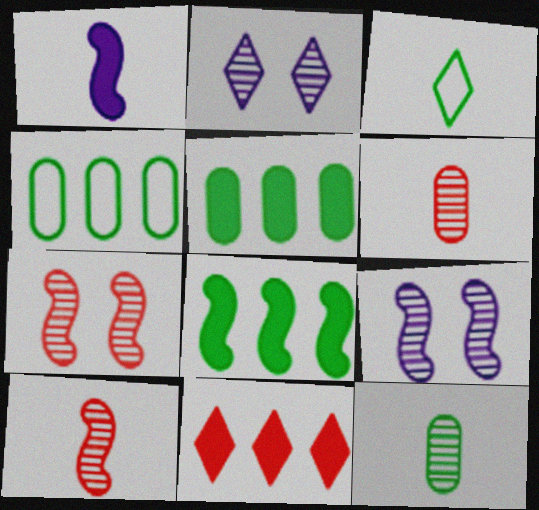[[1, 3, 6], 
[2, 3, 11]]